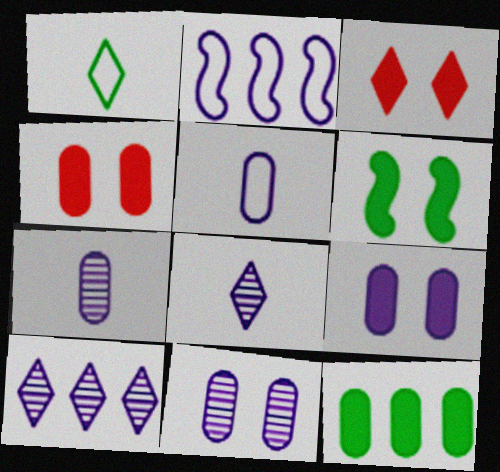[[1, 3, 10], 
[2, 8, 9], 
[3, 6, 9]]